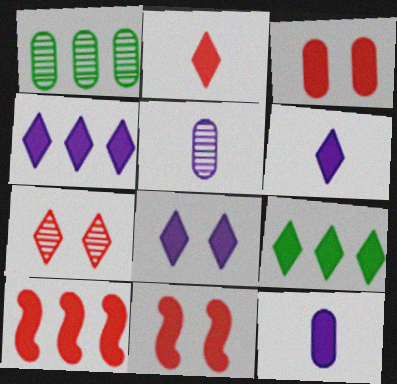[[2, 3, 10], 
[2, 8, 9], 
[4, 6, 8], 
[9, 11, 12]]